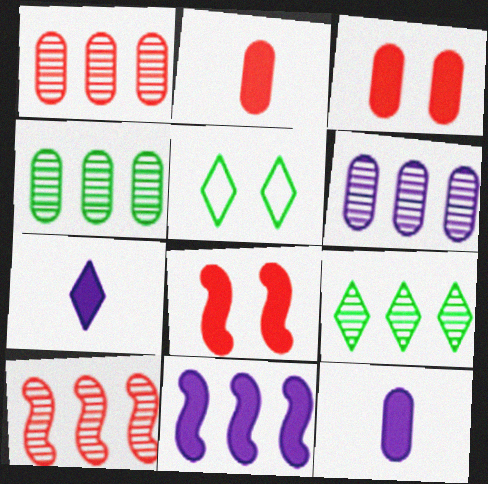[[1, 4, 6], 
[5, 10, 12], 
[6, 9, 10]]